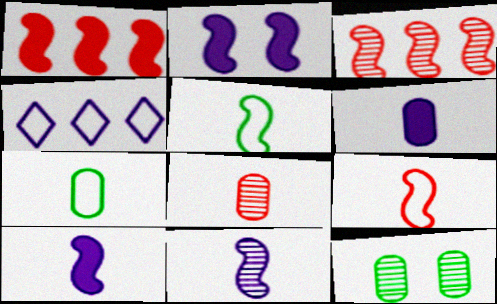[[2, 3, 5], 
[6, 7, 8]]